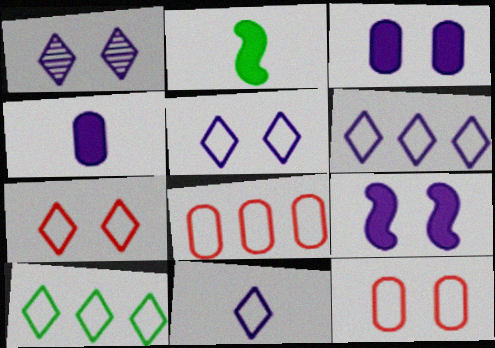[[1, 2, 8], 
[5, 6, 11], 
[7, 10, 11]]